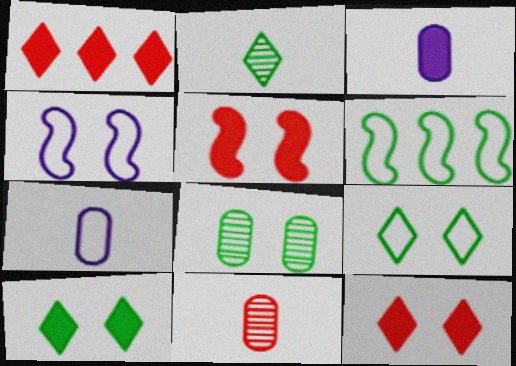[[4, 8, 12]]